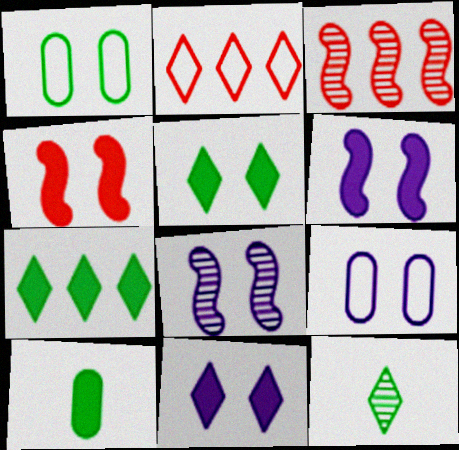[[2, 8, 10], 
[2, 11, 12], 
[8, 9, 11]]